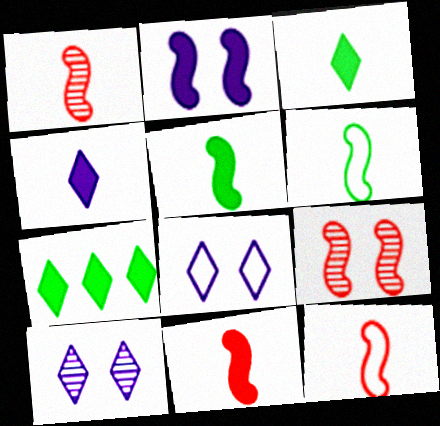[[1, 11, 12]]